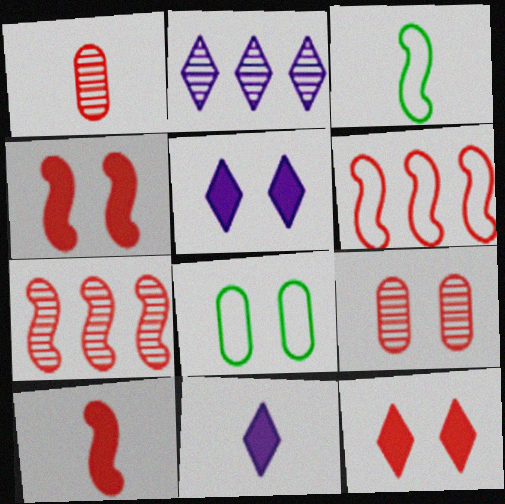[[1, 3, 11], 
[1, 6, 12], 
[2, 8, 10], 
[7, 8, 11]]